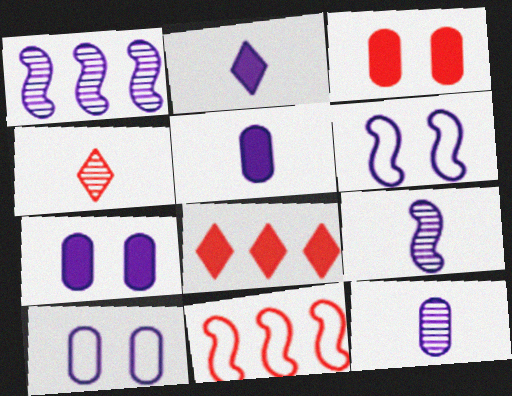[[1, 2, 10], 
[3, 4, 11]]